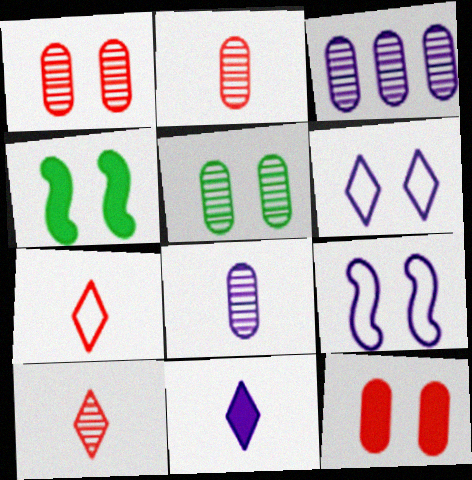[[1, 4, 6], 
[2, 3, 5], 
[3, 4, 7], 
[3, 9, 11]]